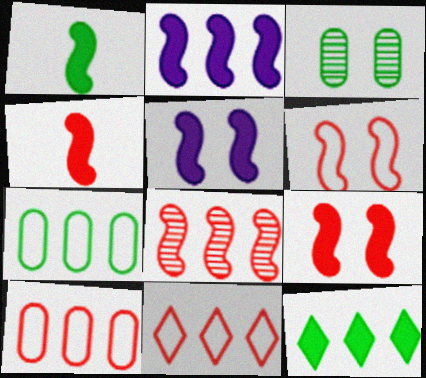[[1, 2, 9], 
[4, 6, 8]]